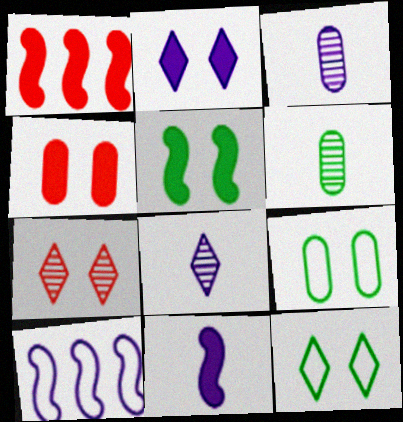[[1, 3, 12], 
[1, 5, 11], 
[1, 8, 9], 
[2, 3, 10], 
[2, 4, 5], 
[2, 7, 12]]